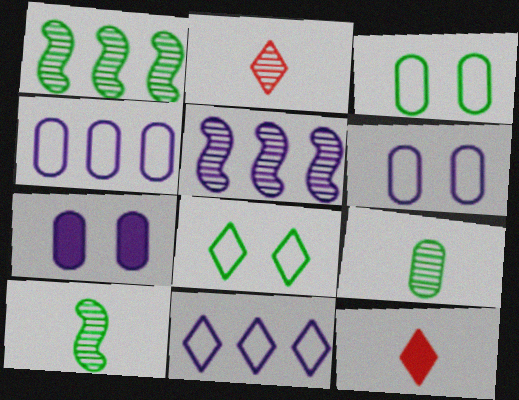[[1, 6, 12], 
[3, 5, 12]]